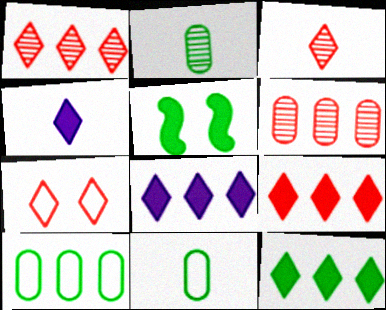[[3, 7, 9], 
[8, 9, 12]]